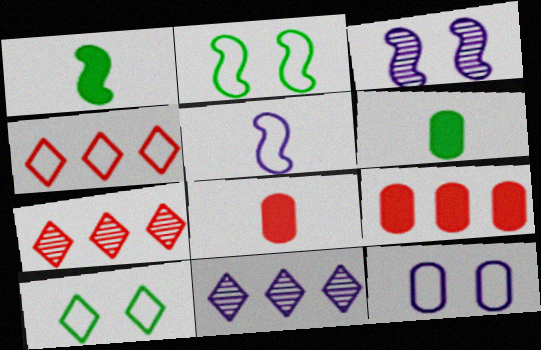[[1, 7, 12], 
[2, 8, 11], 
[3, 4, 6]]